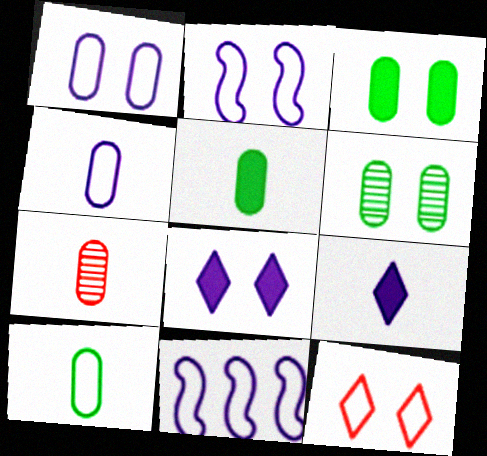[[4, 5, 7], 
[10, 11, 12]]